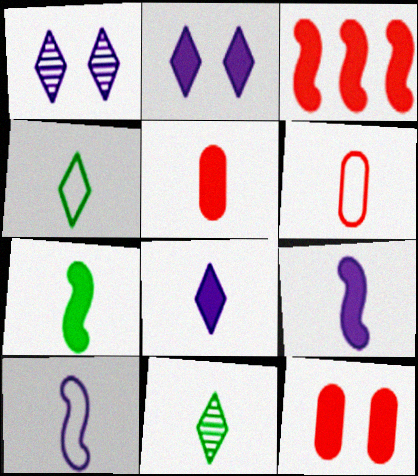[[4, 6, 10], 
[5, 7, 8], 
[5, 10, 11], 
[6, 9, 11]]